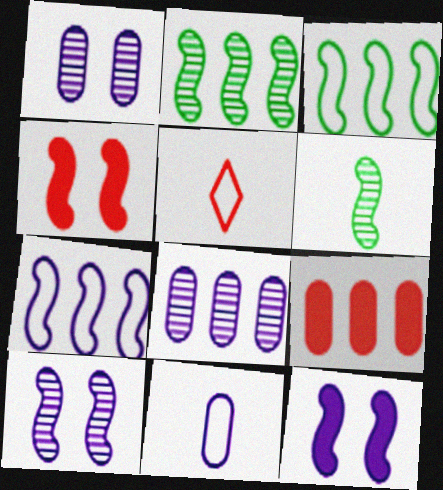[[4, 6, 7]]